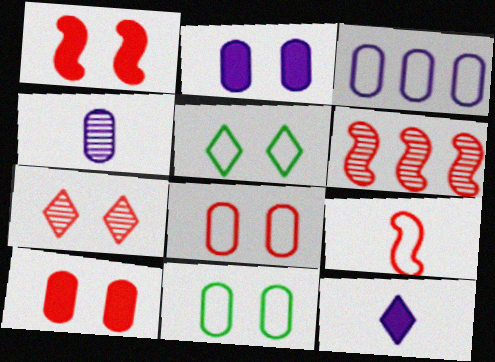[[1, 6, 9], 
[1, 7, 8], 
[2, 3, 4], 
[3, 5, 9], 
[6, 11, 12]]